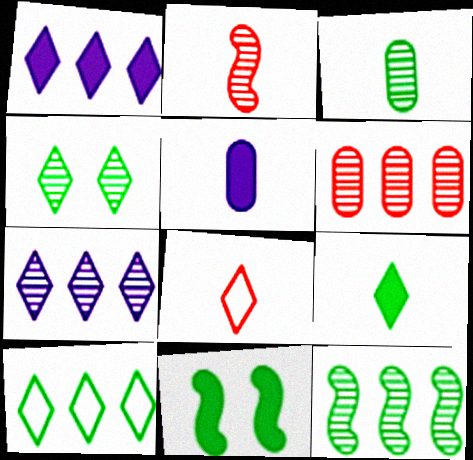[[1, 4, 8], 
[3, 4, 12], 
[3, 10, 11], 
[4, 9, 10], 
[6, 7, 12]]